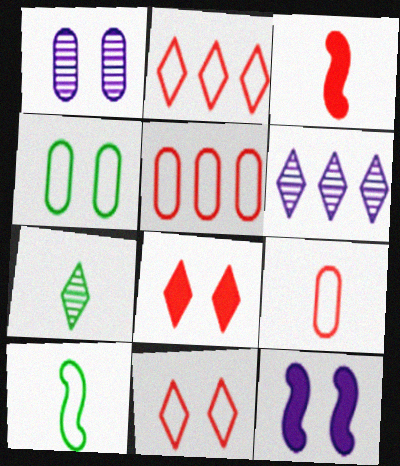[[3, 4, 6], 
[5, 7, 12]]